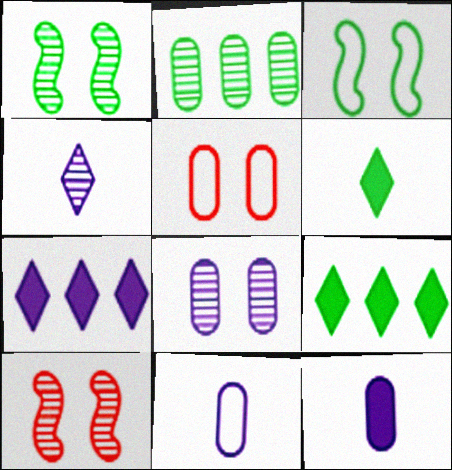[[2, 3, 6], 
[2, 4, 10], 
[2, 5, 12], 
[9, 10, 11]]